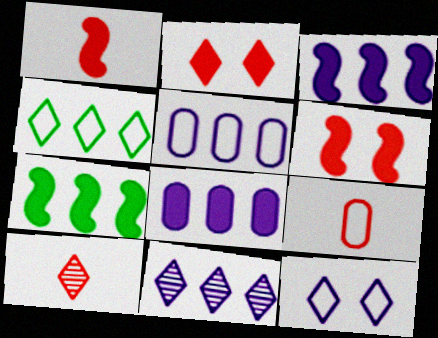[[1, 9, 10], 
[3, 5, 11]]